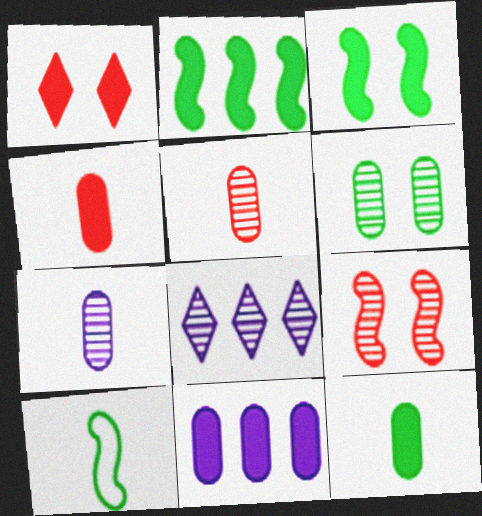[]